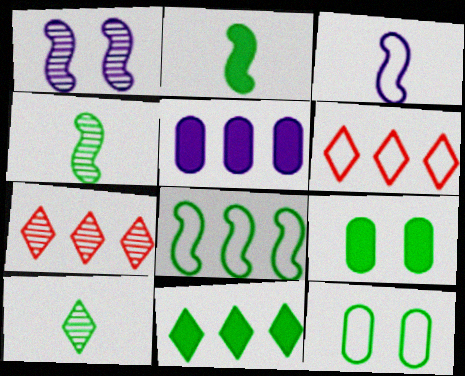[[2, 9, 11], 
[3, 6, 12], 
[3, 7, 9], 
[4, 11, 12], 
[5, 7, 8], 
[8, 9, 10]]